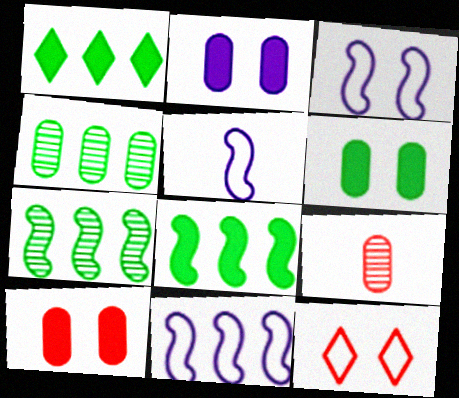[[1, 3, 9], 
[2, 6, 10], 
[3, 5, 11]]